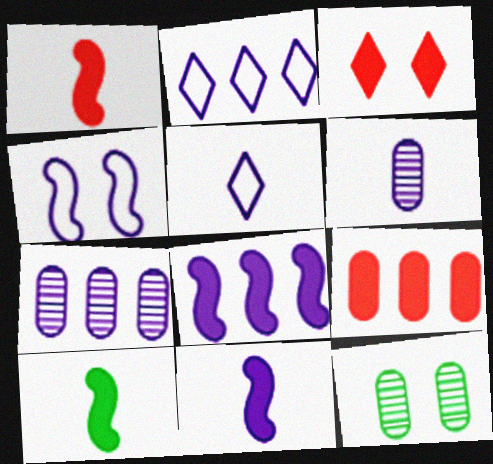[[1, 2, 12], 
[1, 3, 9], 
[1, 10, 11], 
[2, 7, 8], 
[3, 4, 12], 
[5, 6, 11]]